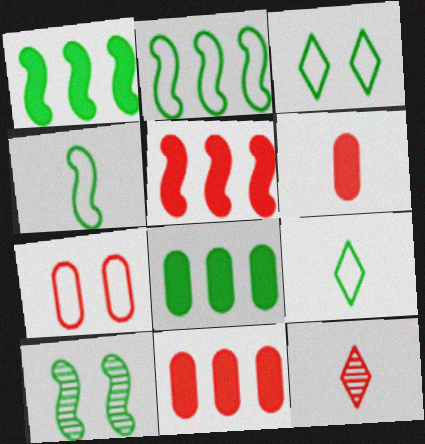[[1, 4, 10], 
[5, 7, 12], 
[8, 9, 10]]